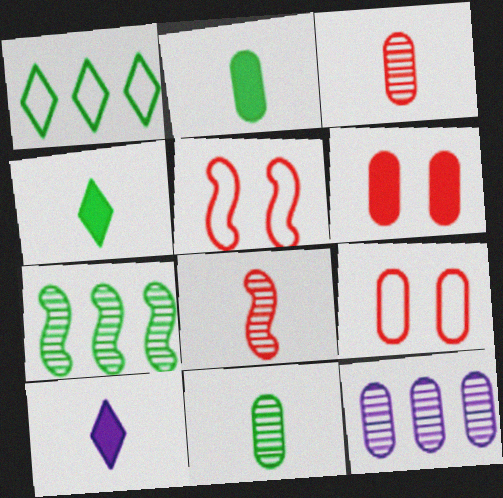[[2, 9, 12], 
[4, 5, 12], 
[7, 9, 10]]